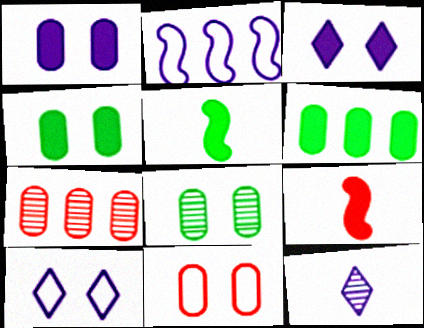[[1, 2, 12], 
[1, 8, 11], 
[3, 6, 9], 
[5, 7, 10]]